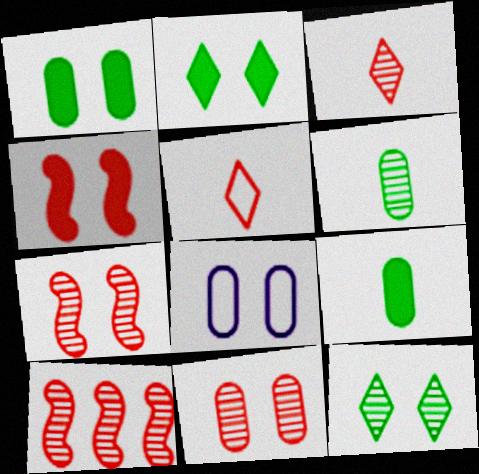[[1, 8, 11], 
[2, 7, 8], 
[3, 10, 11], 
[4, 8, 12]]